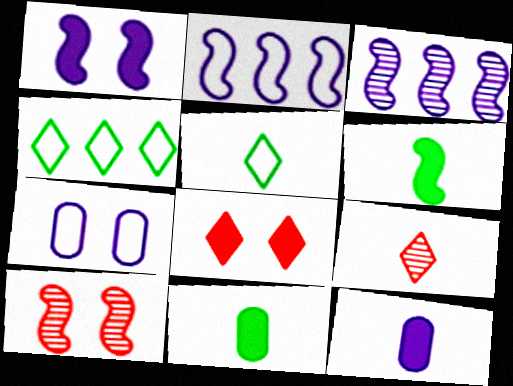[[2, 6, 10], 
[4, 10, 12]]